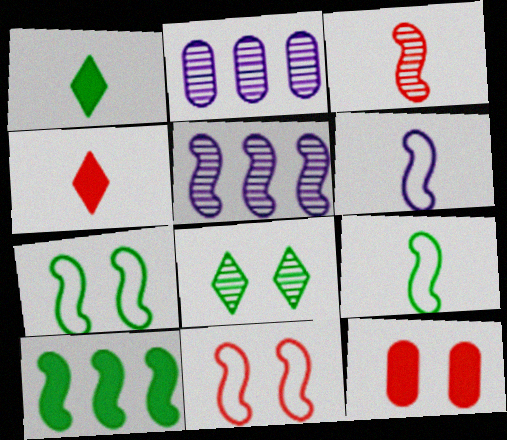[[1, 2, 11], 
[2, 3, 8], 
[2, 4, 7]]